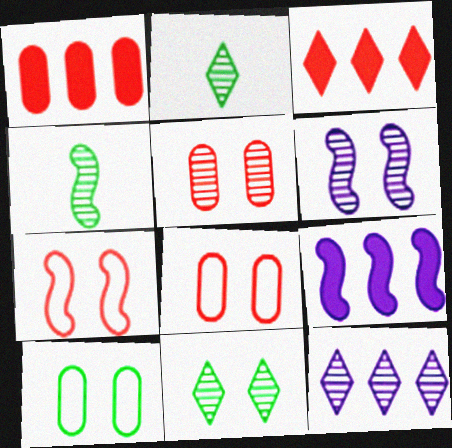[[2, 8, 9], 
[4, 5, 12], 
[4, 7, 9], 
[5, 6, 11]]